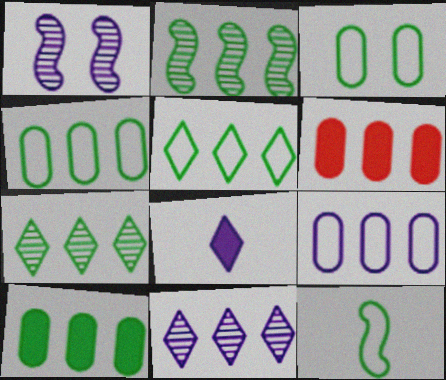[[1, 8, 9], 
[2, 5, 10], 
[3, 5, 12]]